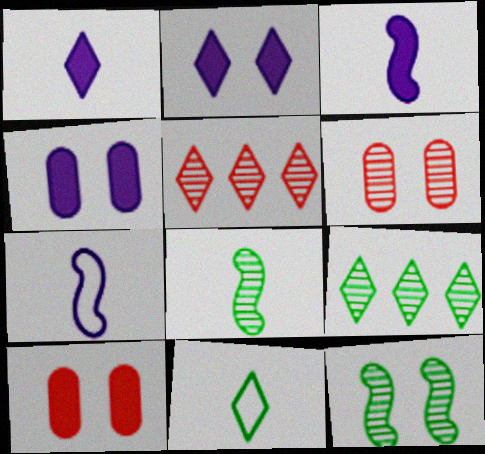[[2, 5, 11], 
[7, 9, 10]]